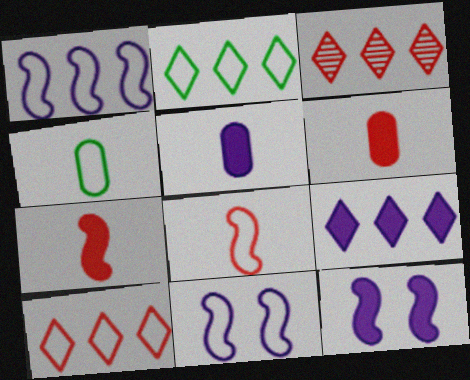[[2, 3, 9], 
[3, 4, 12], 
[4, 10, 11], 
[5, 9, 12]]